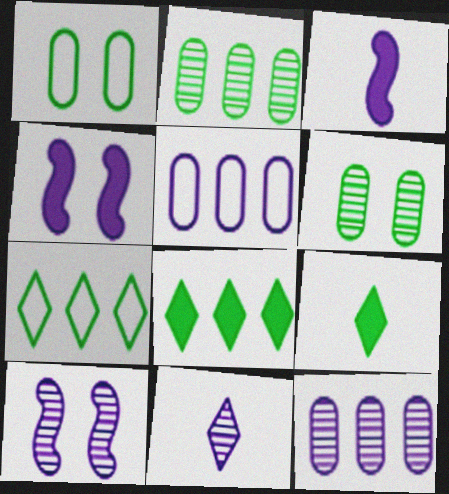[[4, 5, 11], 
[10, 11, 12]]